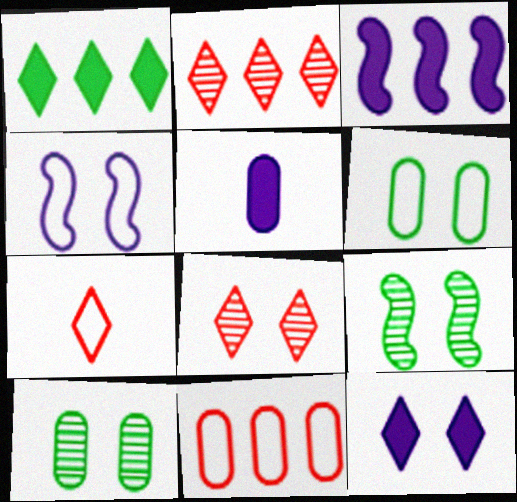[[3, 5, 12], 
[3, 7, 10], 
[5, 10, 11]]